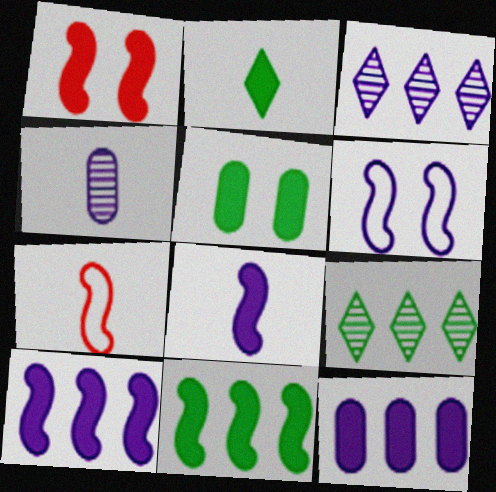[[1, 2, 12], 
[1, 8, 11], 
[2, 4, 7], 
[2, 5, 11], 
[3, 5, 7]]